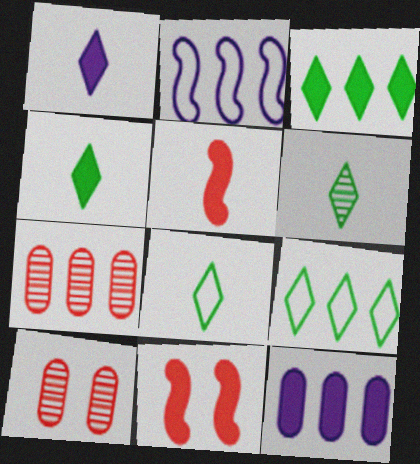[[2, 3, 7], 
[2, 4, 10], 
[4, 6, 8], 
[4, 11, 12]]